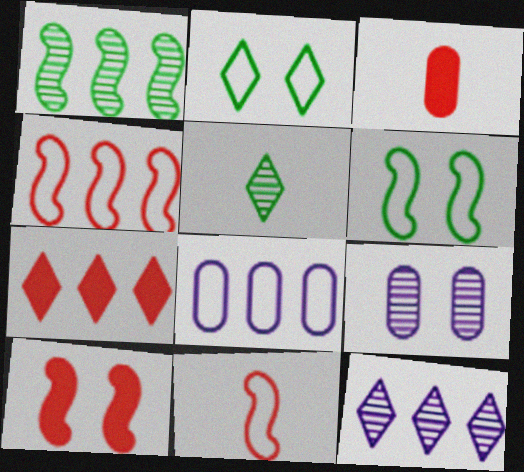[[1, 7, 8], 
[2, 8, 11], 
[2, 9, 10], 
[3, 6, 12], 
[3, 7, 10], 
[5, 8, 10]]